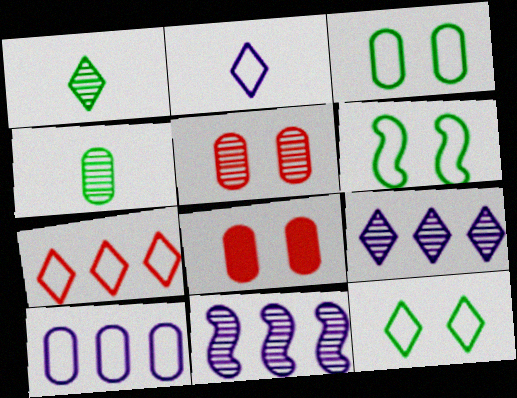[[1, 5, 11], 
[2, 7, 12], 
[3, 6, 12], 
[4, 8, 10]]